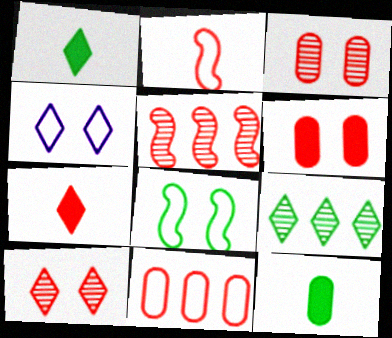[[4, 5, 12], 
[4, 7, 9], 
[8, 9, 12]]